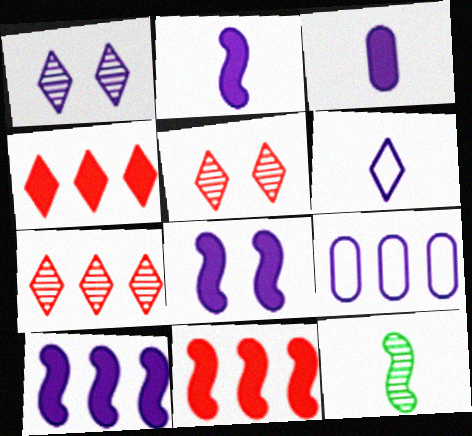[[1, 2, 9], 
[2, 8, 10]]